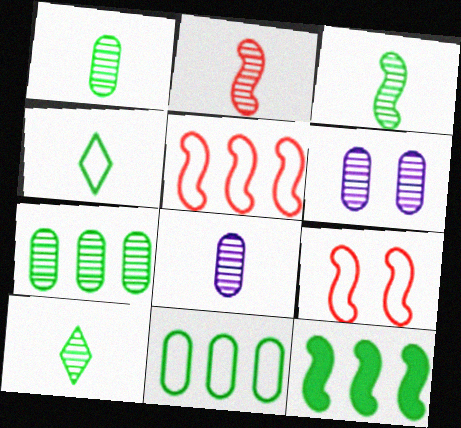[[1, 3, 10], 
[2, 8, 10]]